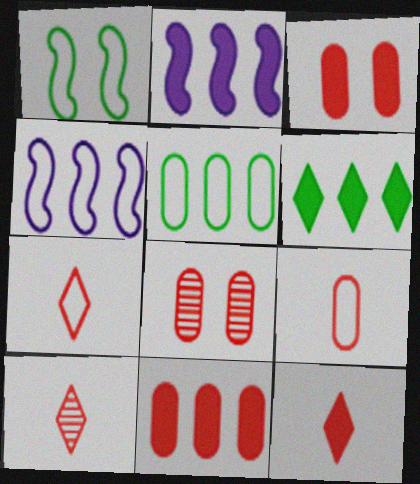[[2, 6, 11], 
[7, 10, 12], 
[8, 9, 11]]